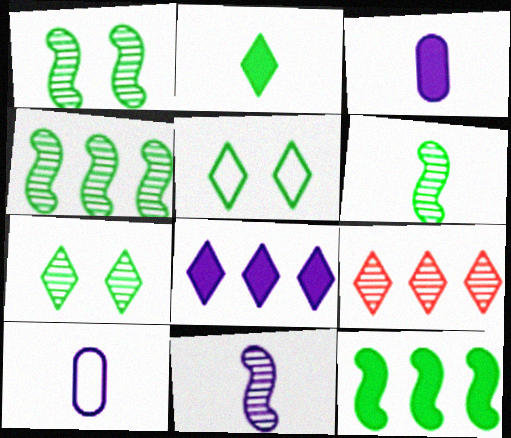[[1, 4, 6]]